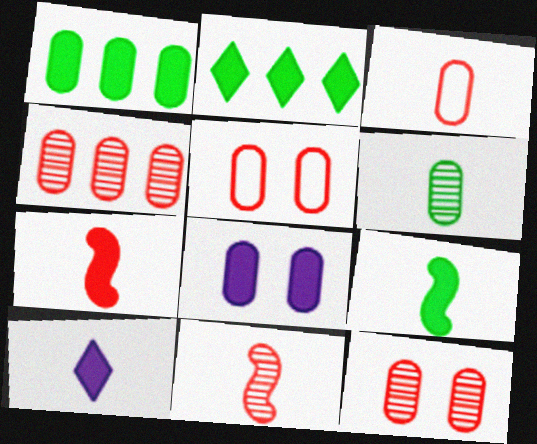[[2, 7, 8]]